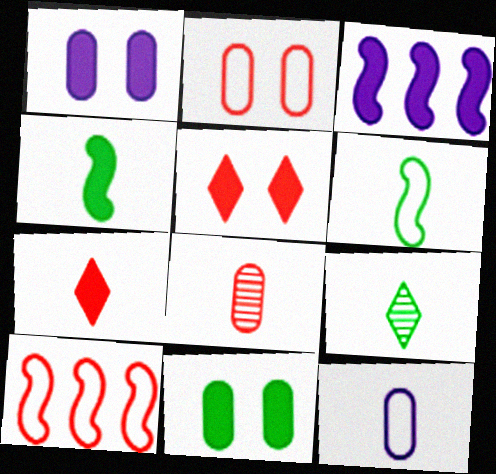[[1, 9, 10], 
[2, 3, 9], 
[3, 7, 11], 
[5, 8, 10]]